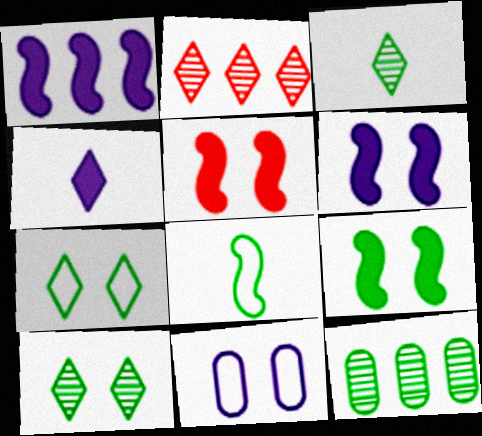[[2, 4, 7], 
[5, 6, 9], 
[5, 10, 11]]